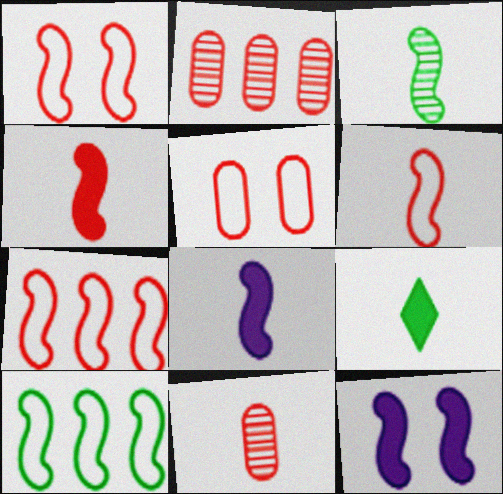[[1, 6, 7], 
[3, 6, 8], 
[3, 7, 12]]